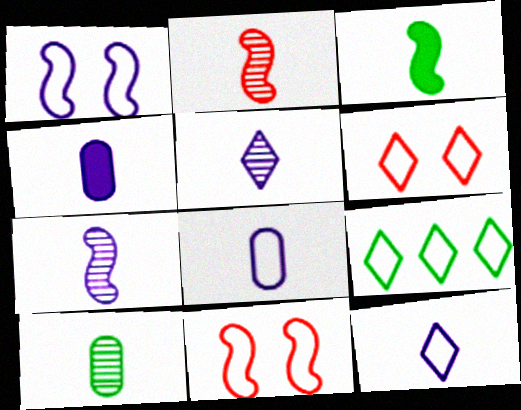[[2, 5, 10], 
[4, 7, 12], 
[6, 9, 12], 
[8, 9, 11]]